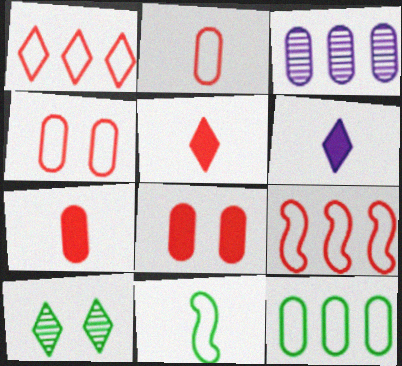[[1, 6, 10]]